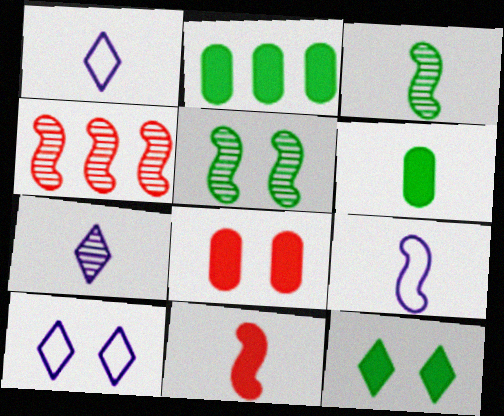[[3, 9, 11], 
[4, 6, 10], 
[5, 8, 10]]